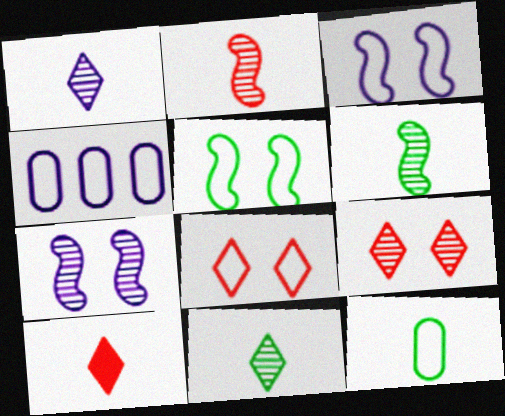[]